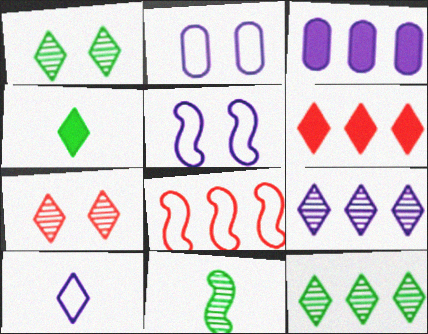[[1, 6, 10], 
[2, 6, 11], 
[3, 8, 12]]